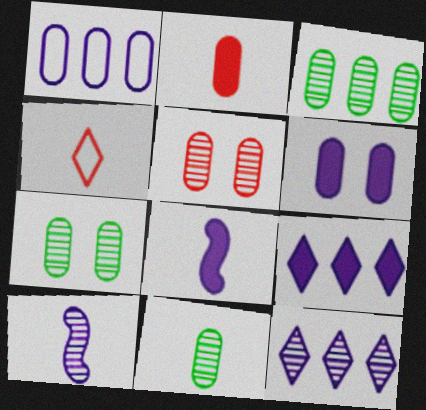[[1, 2, 7], 
[3, 7, 11], 
[4, 8, 11], 
[6, 8, 9]]